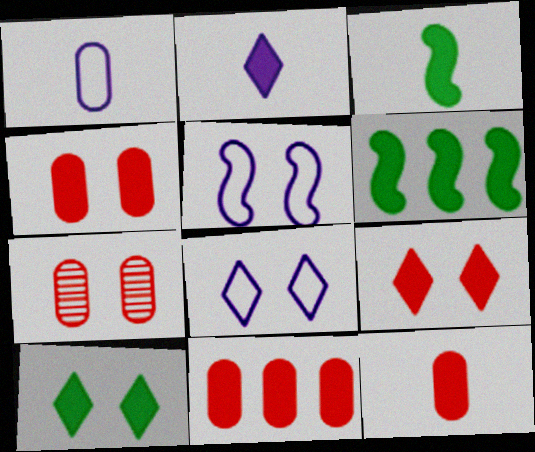[[2, 3, 12], 
[2, 4, 6], 
[4, 11, 12], 
[5, 7, 10]]